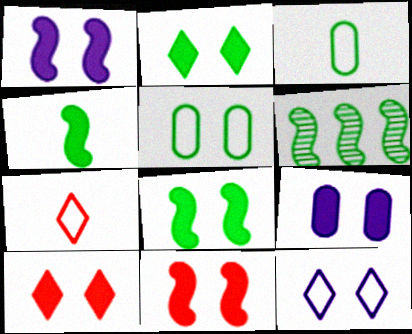[[1, 8, 11], 
[2, 3, 6], 
[2, 9, 11], 
[6, 7, 9], 
[8, 9, 10]]